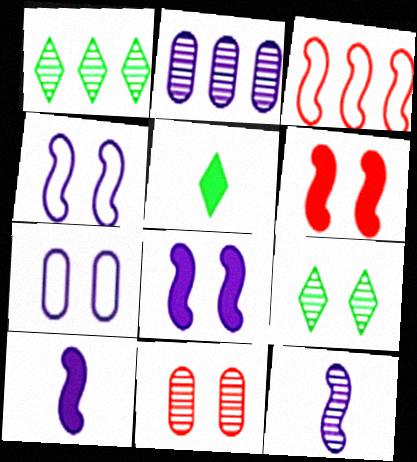[[1, 11, 12], 
[6, 7, 9]]